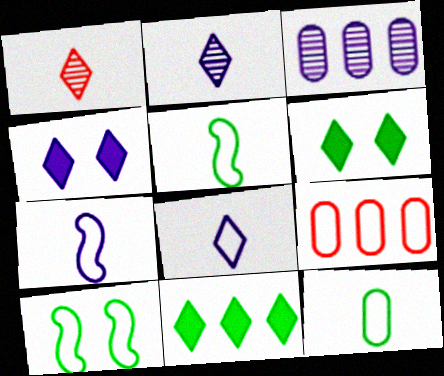[[3, 4, 7], 
[8, 9, 10]]